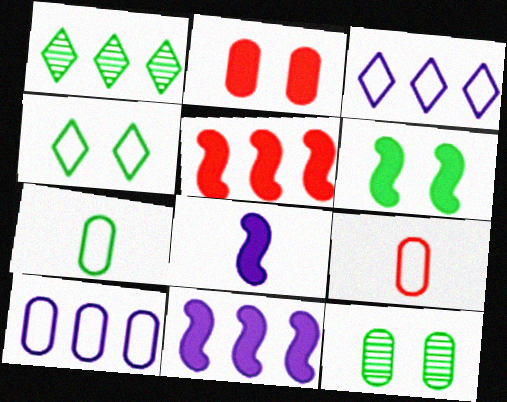[[1, 5, 10], 
[1, 6, 7], 
[4, 6, 12], 
[5, 6, 8]]